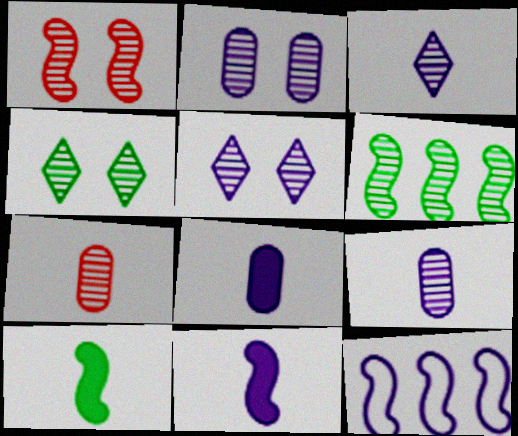[[1, 2, 4], 
[1, 10, 12], 
[5, 6, 7], 
[5, 8, 12]]